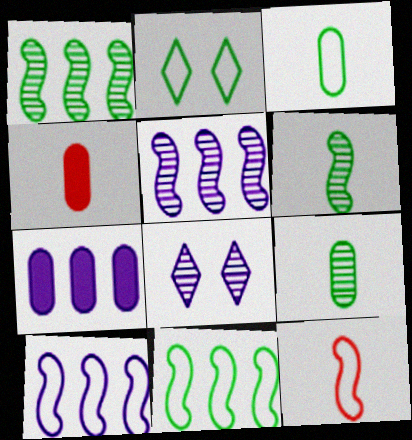[[2, 3, 11], 
[2, 4, 5], 
[4, 8, 11]]